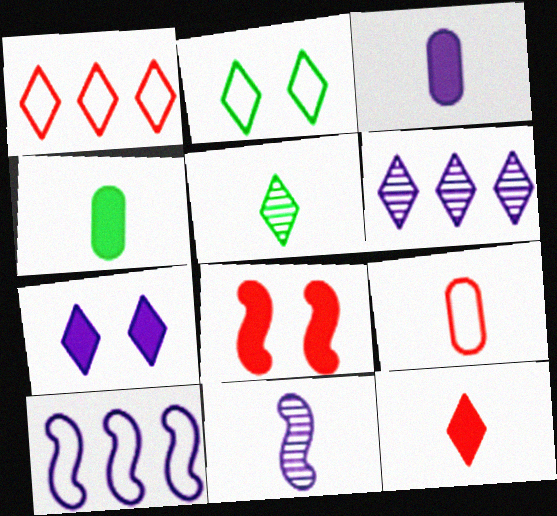[[1, 5, 7], 
[2, 6, 12], 
[2, 9, 10]]